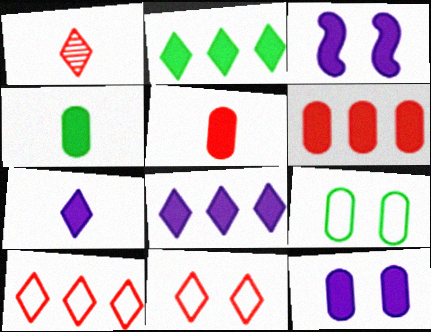[[2, 3, 5], 
[4, 6, 12]]